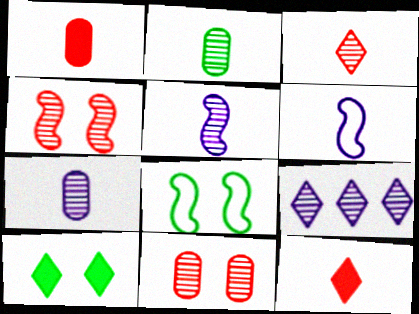[[1, 8, 9], 
[2, 3, 5], 
[2, 4, 9], 
[2, 6, 12]]